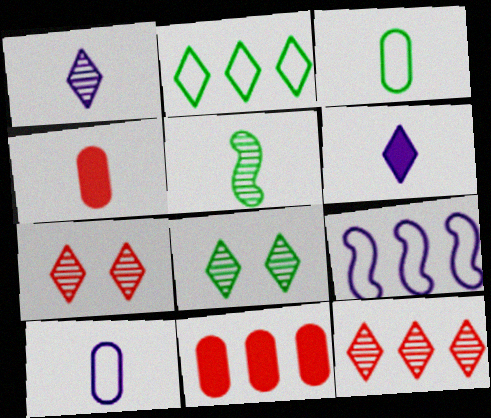[[1, 8, 12], 
[2, 6, 7], 
[4, 8, 9]]